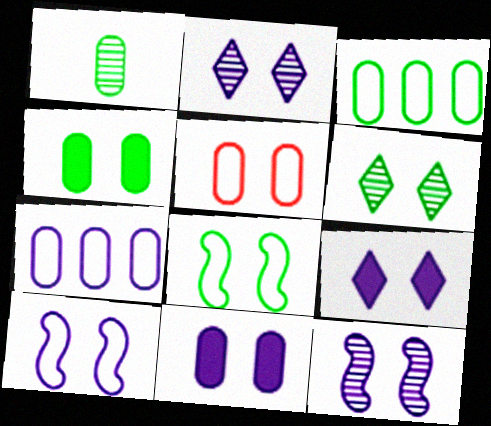[[1, 3, 4], 
[2, 10, 11], 
[4, 6, 8]]